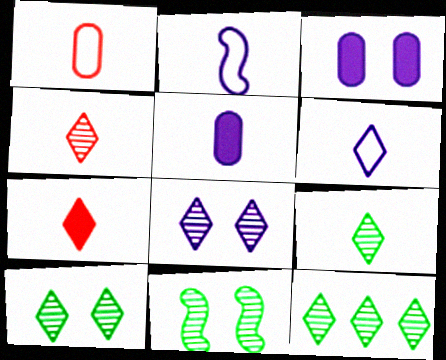[[4, 8, 12], 
[6, 7, 9], 
[9, 10, 12]]